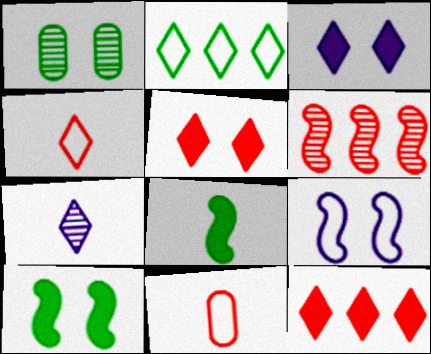[[1, 2, 8], 
[1, 5, 9], 
[1, 6, 7], 
[2, 5, 7], 
[2, 9, 11], 
[5, 6, 11], 
[6, 8, 9], 
[7, 8, 11]]